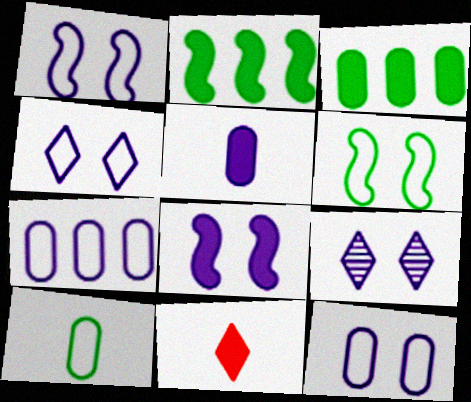[[1, 4, 12], 
[3, 8, 11], 
[8, 9, 12]]